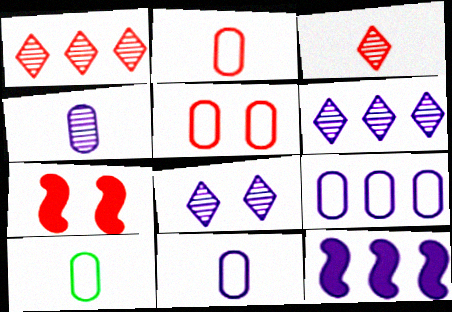[[1, 2, 7], 
[2, 10, 11], 
[5, 9, 10], 
[6, 7, 10], 
[6, 9, 12], 
[8, 11, 12]]